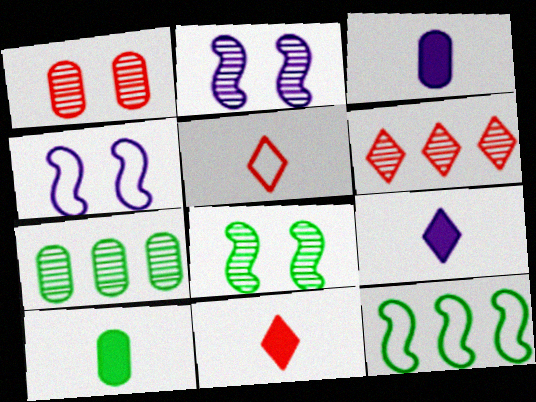[[1, 9, 12], 
[4, 6, 10], 
[4, 7, 11]]